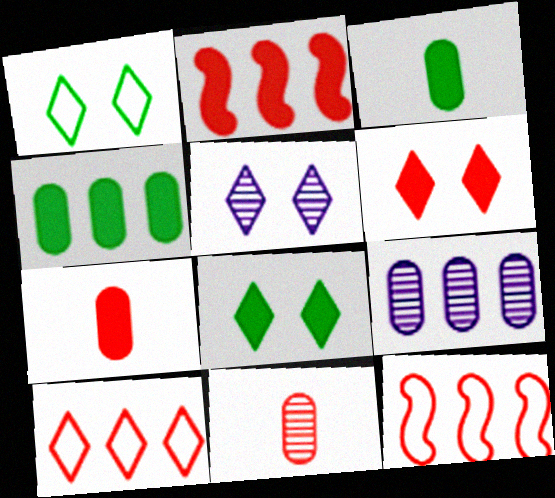[[1, 5, 6], 
[2, 6, 7], 
[3, 5, 12], 
[6, 11, 12]]